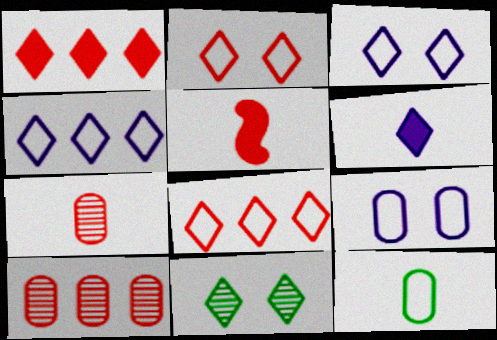[[2, 5, 10], 
[6, 8, 11]]